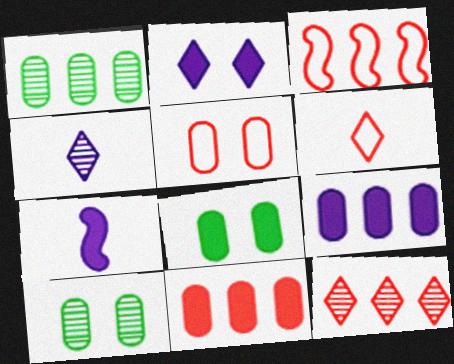[[2, 7, 9], 
[3, 4, 8], 
[3, 5, 6], 
[3, 11, 12]]